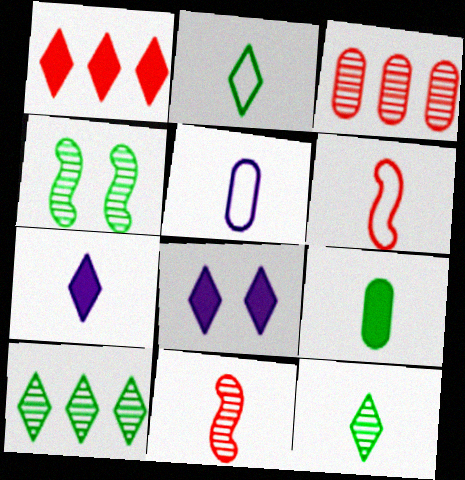[[1, 4, 5], 
[2, 5, 6]]